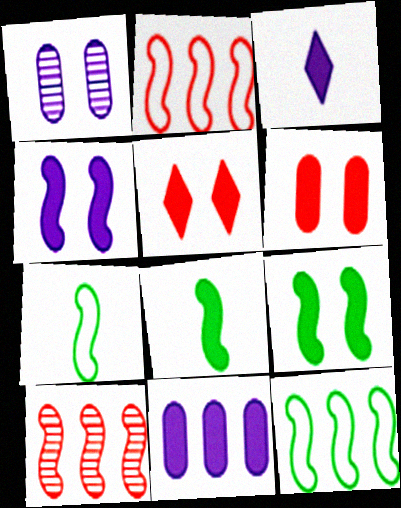[[3, 4, 11], 
[4, 7, 10], 
[5, 8, 11]]